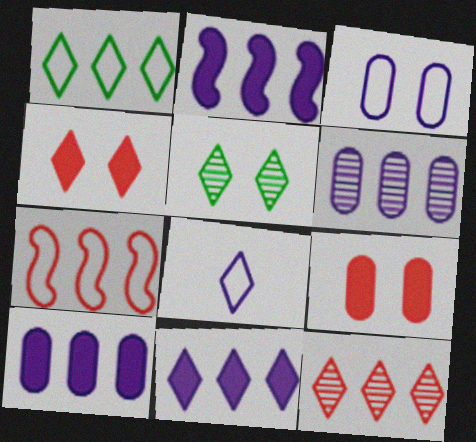[[1, 11, 12], 
[2, 10, 11]]